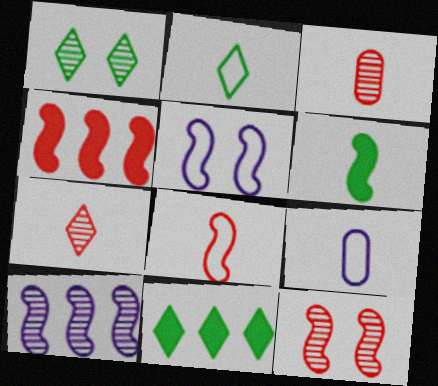[[1, 2, 11], 
[1, 3, 10], 
[1, 4, 9], 
[2, 8, 9], 
[3, 5, 11], 
[4, 8, 12], 
[6, 7, 9], 
[9, 11, 12]]